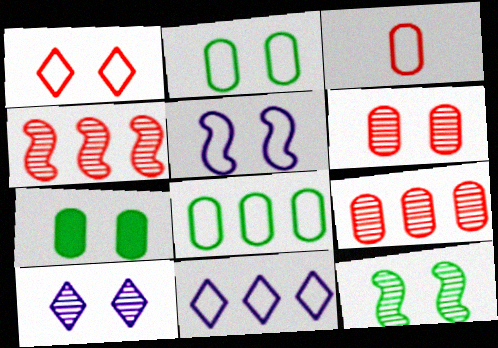[[1, 2, 5], 
[6, 10, 12]]